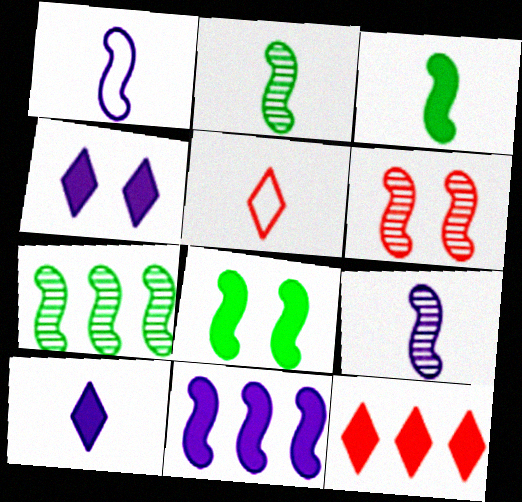[[6, 7, 9]]